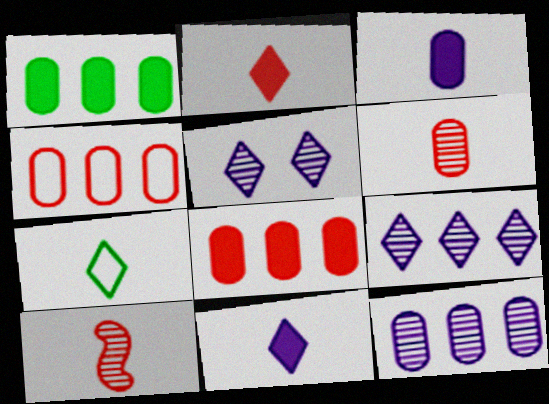[[1, 4, 12], 
[3, 7, 10]]